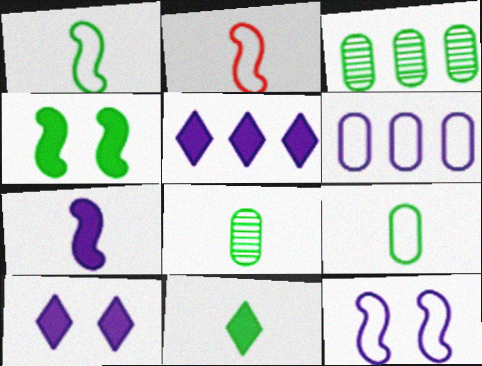[[1, 8, 11], 
[2, 3, 10]]